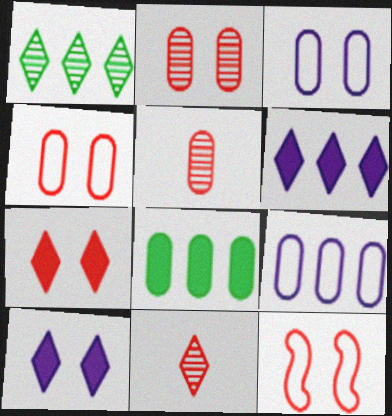[[2, 7, 12], 
[3, 5, 8]]